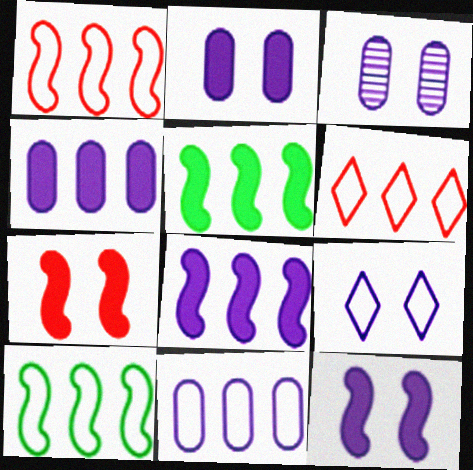[[3, 9, 12], 
[6, 10, 11]]